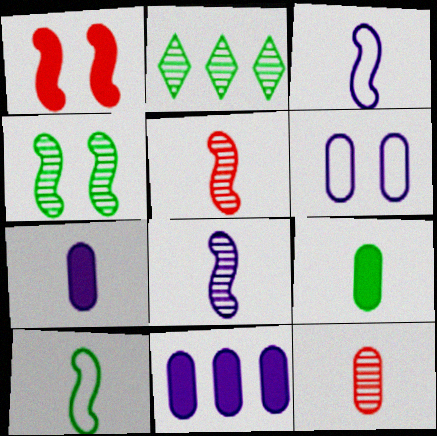[]